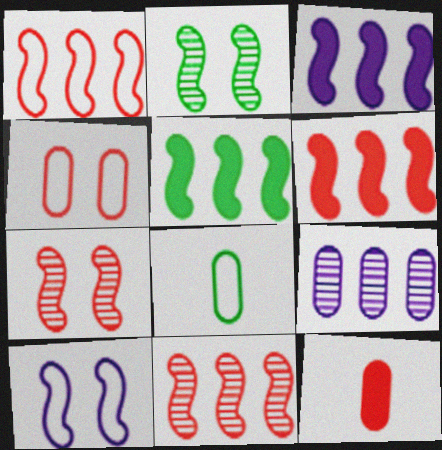[[1, 6, 11], 
[3, 5, 6]]